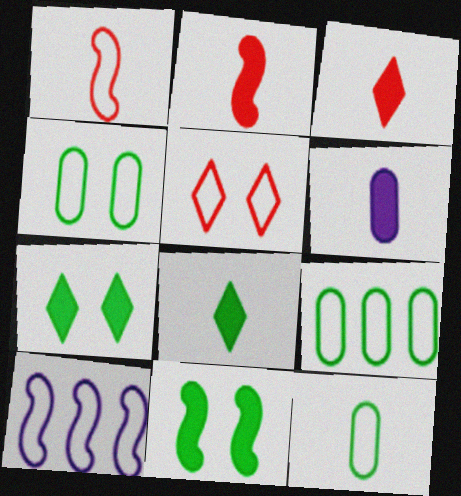[[2, 6, 8], 
[4, 9, 12], 
[5, 10, 12]]